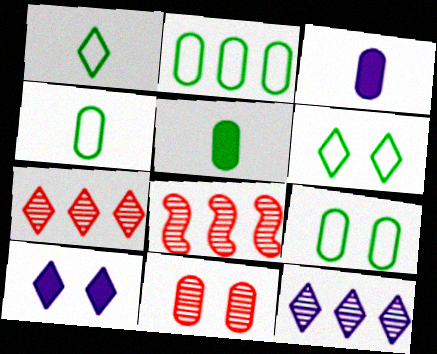[[1, 7, 10], 
[2, 3, 11], 
[2, 4, 9], 
[3, 6, 8], 
[4, 8, 10]]